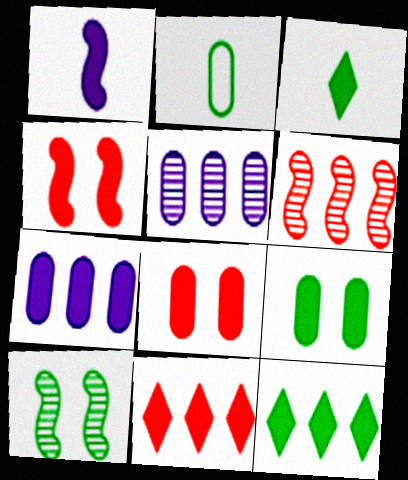[[1, 8, 12], 
[1, 9, 11], 
[2, 5, 8], 
[2, 10, 12], 
[3, 4, 7]]